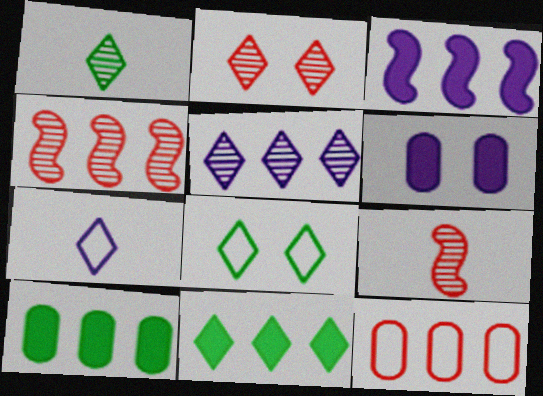[[1, 2, 5], 
[1, 8, 11], 
[2, 7, 11]]